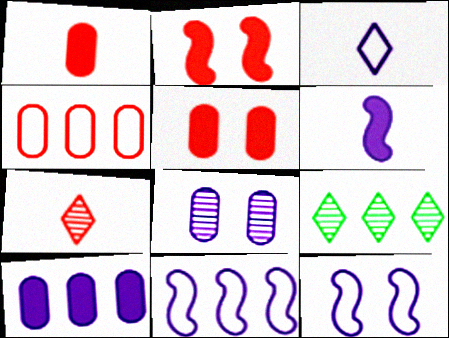[[1, 9, 12], 
[2, 4, 7]]